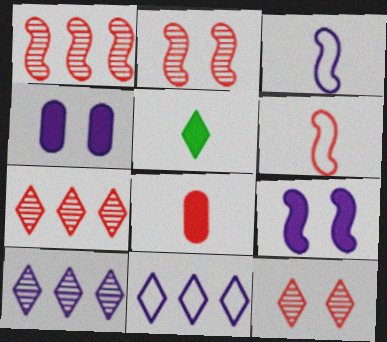[[3, 4, 10], 
[5, 11, 12]]